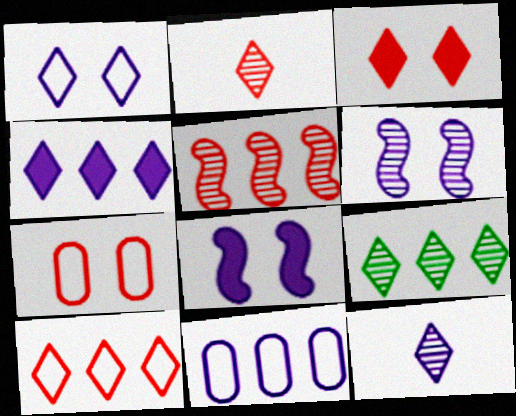[[1, 4, 12], 
[2, 3, 10], 
[4, 9, 10], 
[8, 11, 12]]